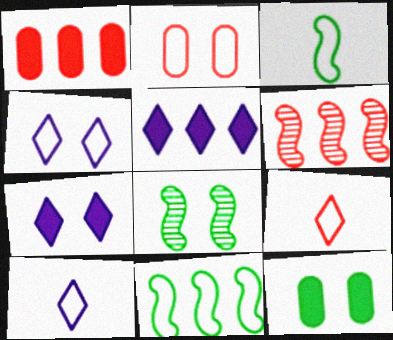[[1, 8, 10], 
[2, 7, 8], 
[2, 10, 11], 
[6, 10, 12]]